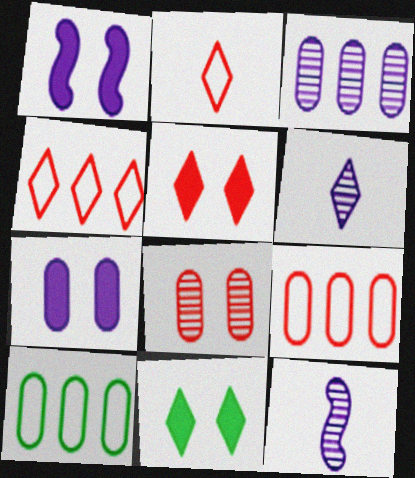[[4, 6, 11], 
[5, 10, 12], 
[9, 11, 12]]